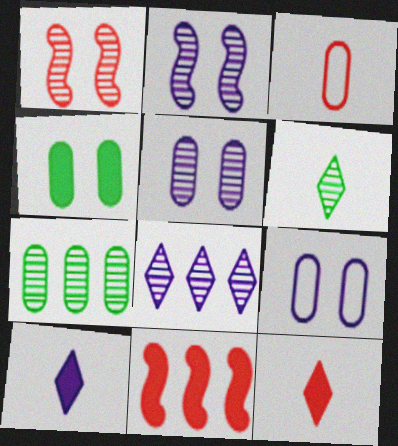[[4, 10, 11], 
[6, 9, 11]]